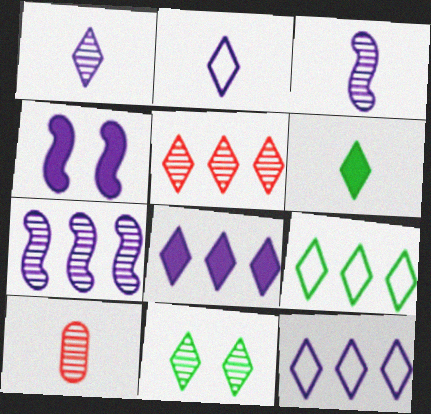[[1, 5, 11], 
[4, 9, 10], 
[5, 8, 9], 
[6, 9, 11], 
[7, 10, 11]]